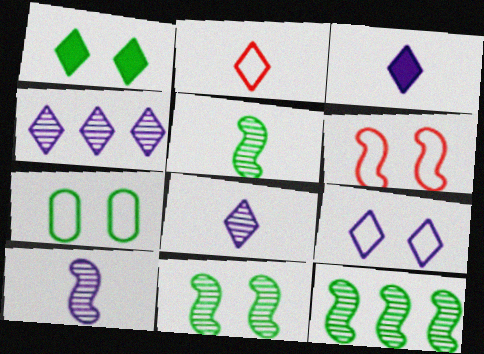[[1, 2, 4], 
[1, 7, 11], 
[3, 4, 9], 
[5, 11, 12], 
[6, 7, 9]]